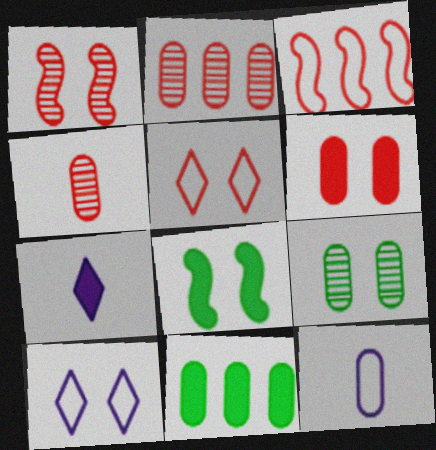[[1, 5, 6], 
[3, 7, 9]]